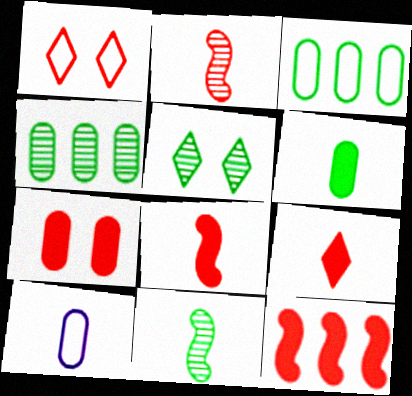[[4, 5, 11], 
[4, 7, 10], 
[5, 10, 12], 
[7, 9, 12], 
[9, 10, 11]]